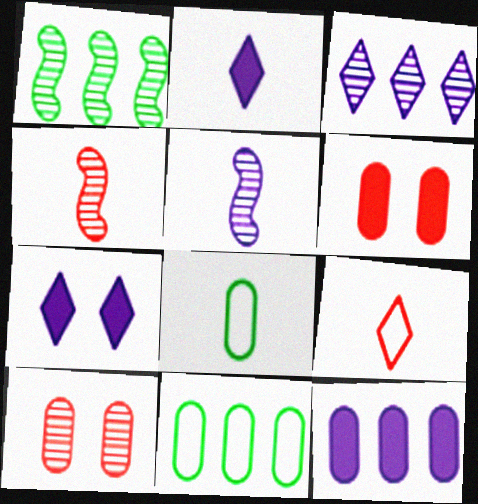[[2, 4, 8], 
[4, 7, 11], 
[8, 10, 12]]